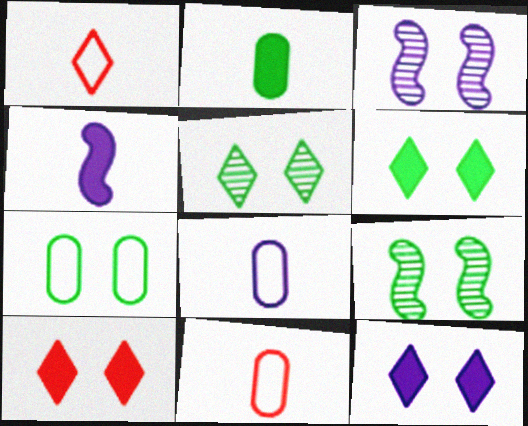[[3, 7, 10], 
[6, 7, 9], 
[6, 10, 12]]